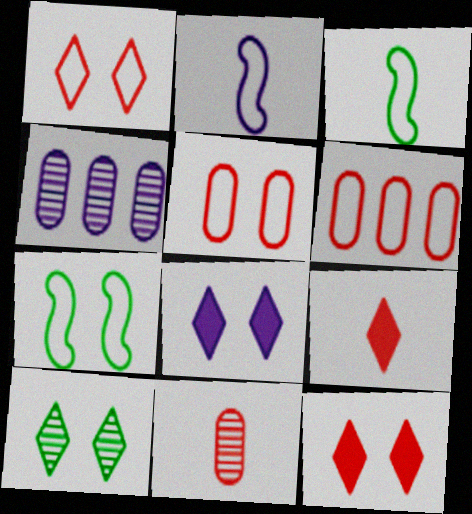[[1, 8, 10], 
[2, 4, 8], 
[3, 4, 12], 
[4, 7, 9]]